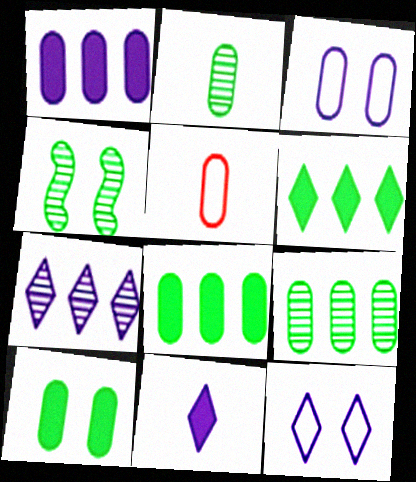[[7, 11, 12]]